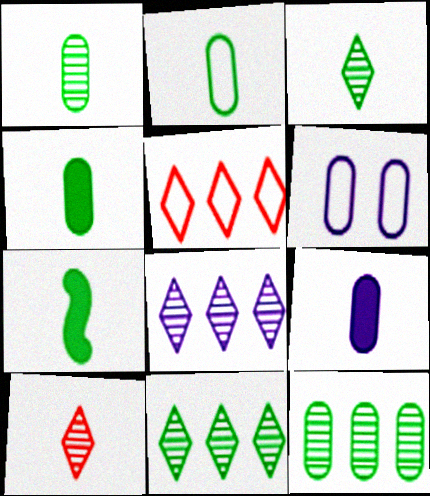[[1, 2, 4], 
[2, 3, 7]]